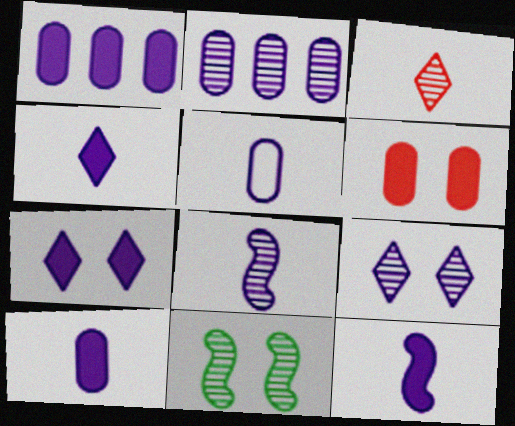[[1, 7, 12], 
[2, 3, 11], 
[2, 8, 9], 
[4, 5, 8], 
[4, 10, 12]]